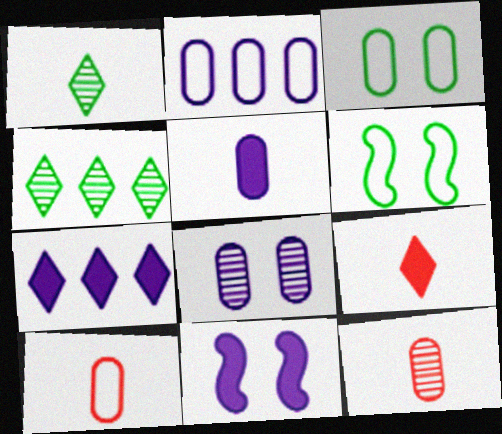[[2, 3, 10], 
[2, 5, 8], 
[4, 10, 11], 
[5, 7, 11], 
[6, 7, 12]]